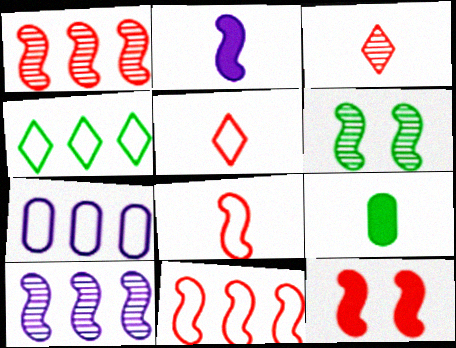[[1, 8, 12], 
[2, 6, 11], 
[4, 6, 9], 
[4, 7, 11]]